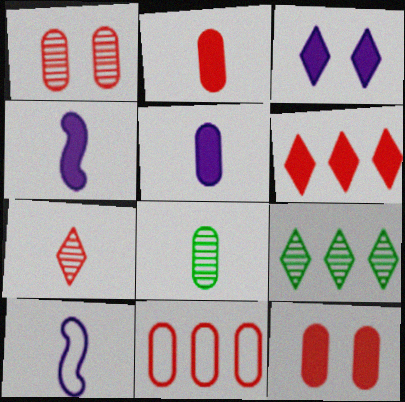[[1, 2, 11], 
[9, 10, 12]]